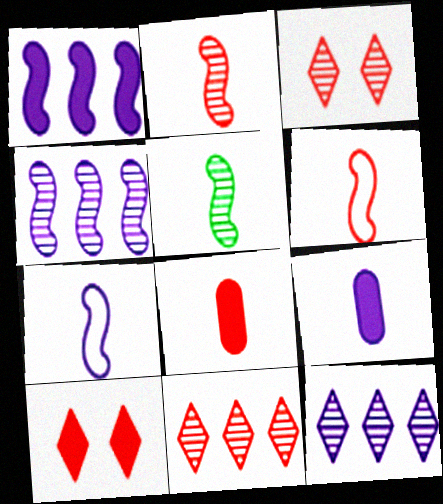[]